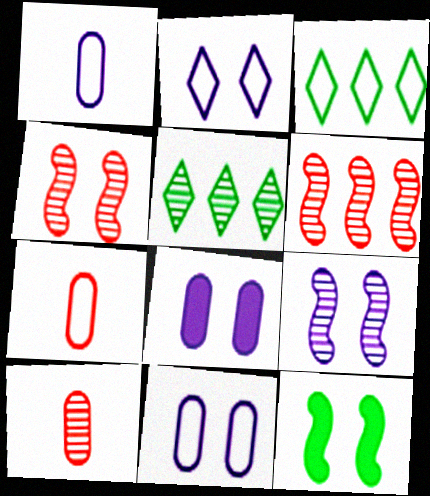[[2, 8, 9], 
[5, 9, 10]]